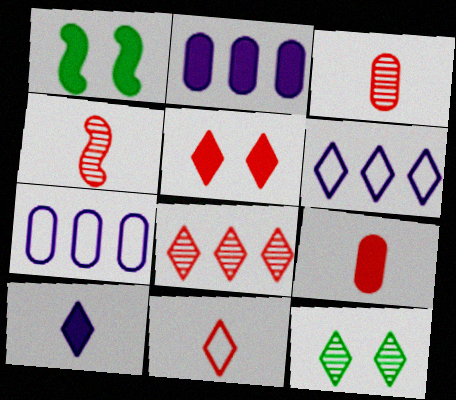[[1, 3, 6], 
[4, 9, 11], 
[5, 8, 11]]